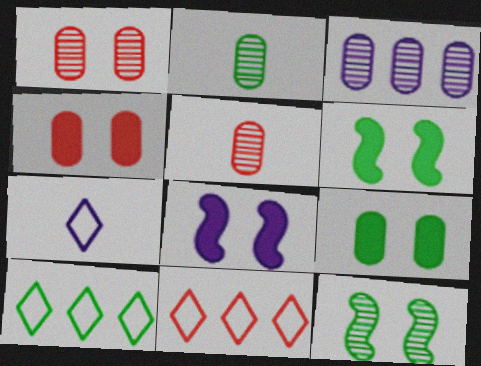[[1, 2, 3], 
[2, 6, 10], 
[2, 8, 11], 
[3, 7, 8], 
[5, 8, 10]]